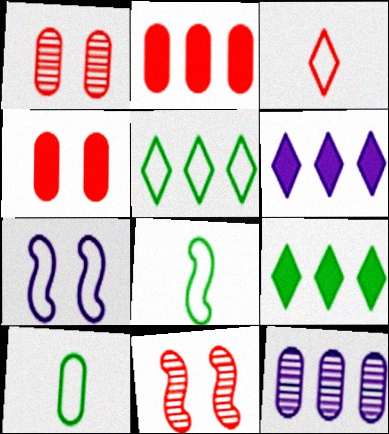[[1, 6, 8], 
[2, 3, 11], 
[4, 10, 12], 
[6, 10, 11]]